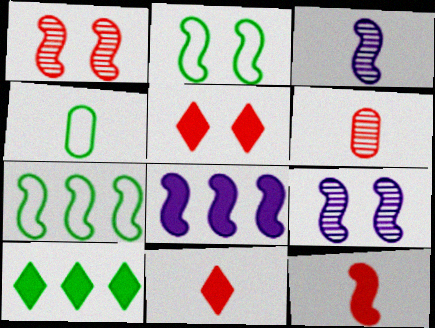[[3, 4, 11], 
[7, 9, 12]]